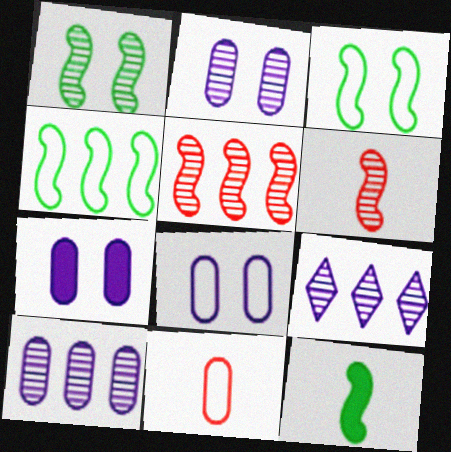[[1, 4, 12], 
[2, 7, 8]]